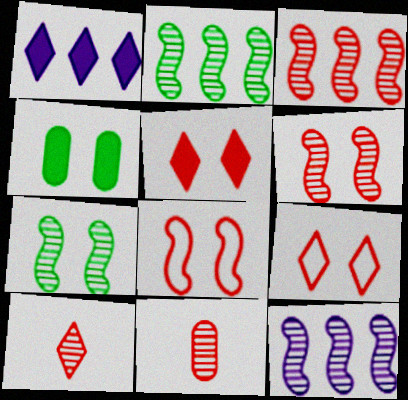[[2, 3, 12]]